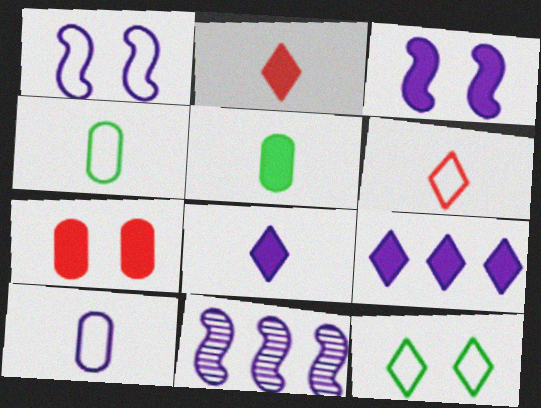[]